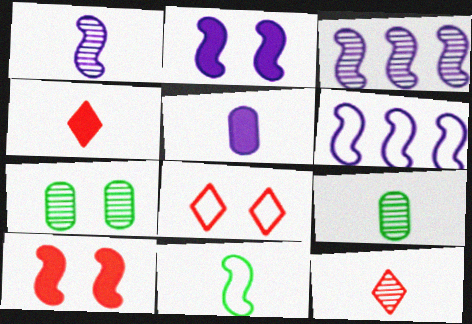[[1, 2, 6], 
[1, 9, 12], 
[2, 7, 8], 
[3, 7, 12], 
[3, 10, 11], 
[4, 6, 7], 
[5, 11, 12]]